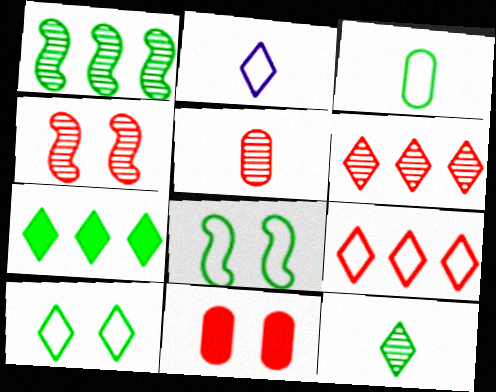[[1, 2, 11], 
[2, 9, 10], 
[4, 5, 6], 
[7, 10, 12]]